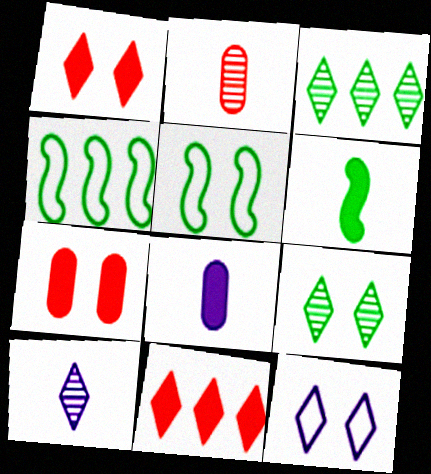[[1, 9, 12], 
[4, 7, 10]]